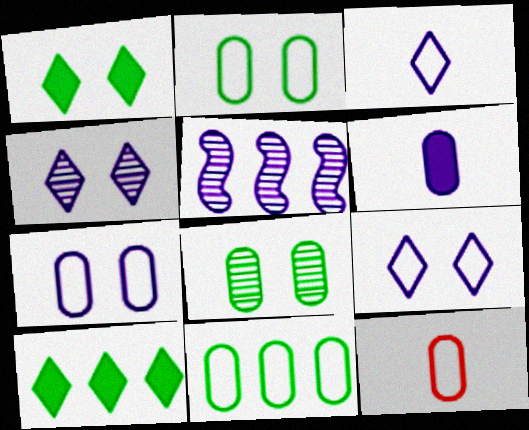[[1, 5, 12], 
[5, 6, 9], 
[7, 11, 12]]